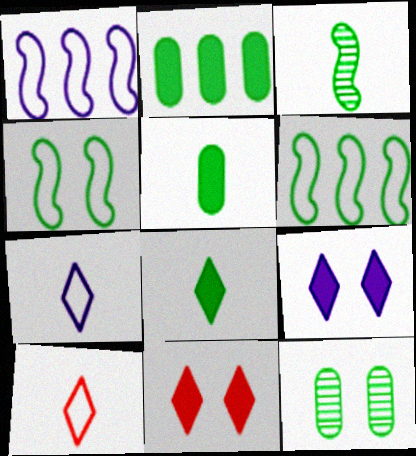[[6, 8, 12]]